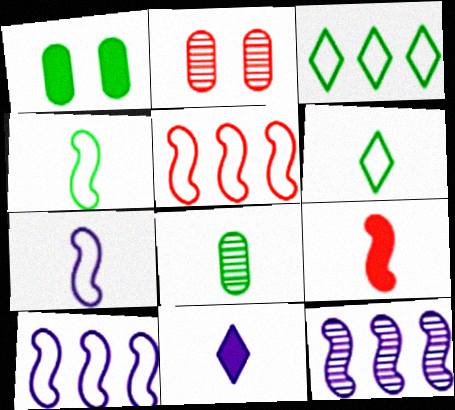[]